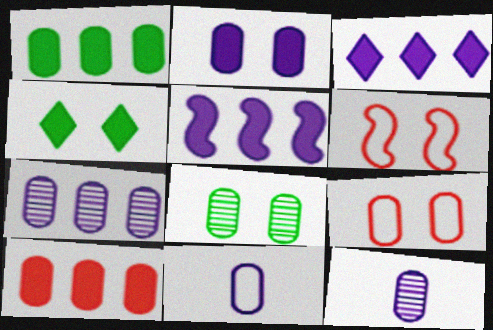[[1, 9, 12], 
[2, 7, 11], 
[2, 8, 9], 
[8, 10, 11]]